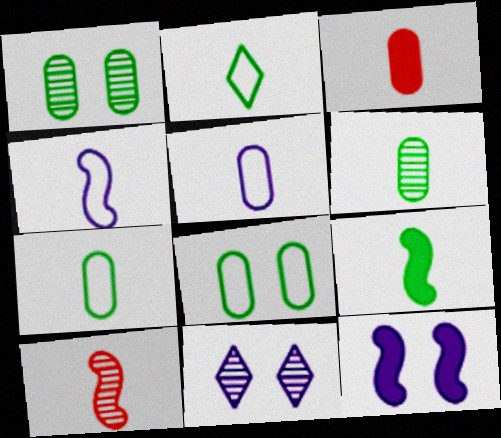[[2, 6, 9], 
[3, 5, 6], 
[4, 9, 10]]